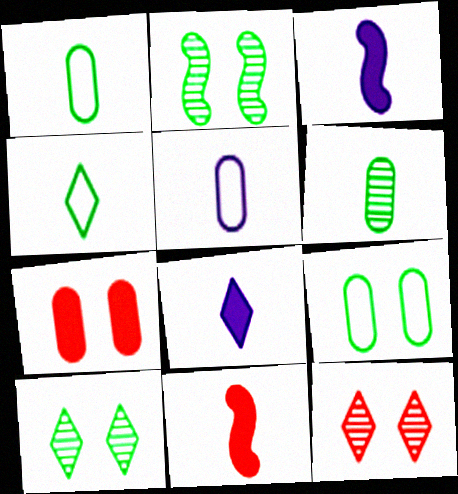[]